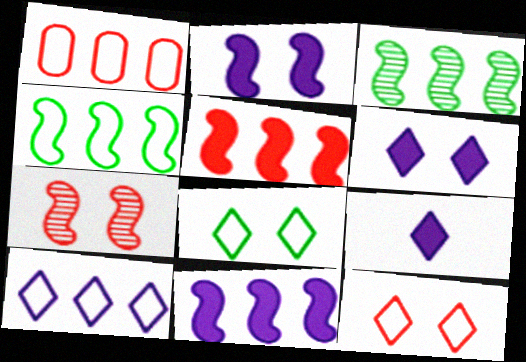[[1, 4, 10]]